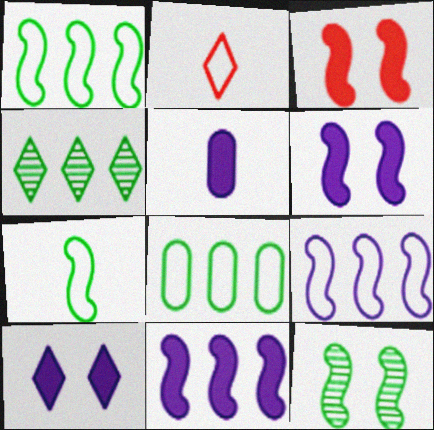[[2, 4, 10], 
[5, 10, 11]]